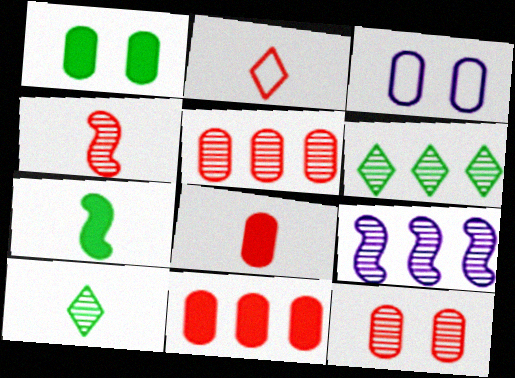[[1, 2, 9], 
[1, 3, 12], 
[2, 4, 8], 
[5, 6, 9], 
[9, 10, 12]]